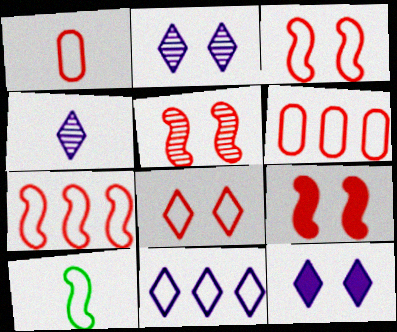[[1, 7, 8], 
[3, 5, 9], 
[4, 11, 12]]